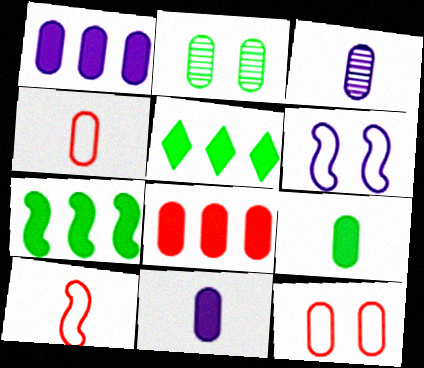[[1, 2, 4], 
[3, 4, 9]]